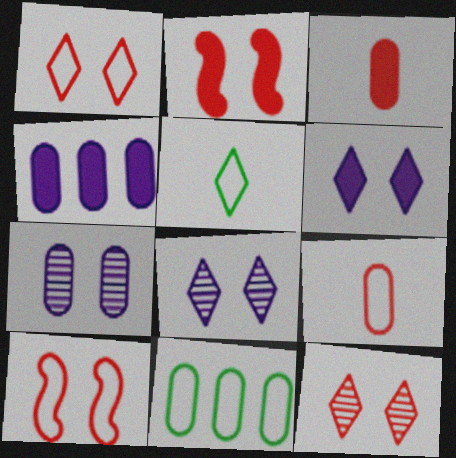[[3, 7, 11]]